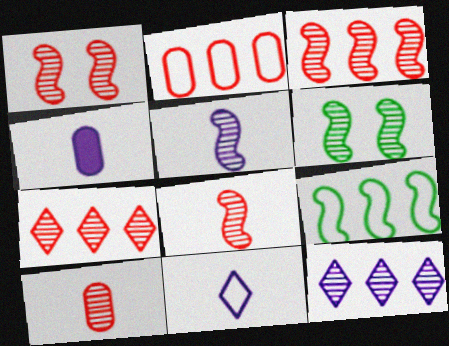[[1, 3, 8], 
[1, 7, 10], 
[3, 5, 6], 
[4, 5, 11], 
[6, 10, 12]]